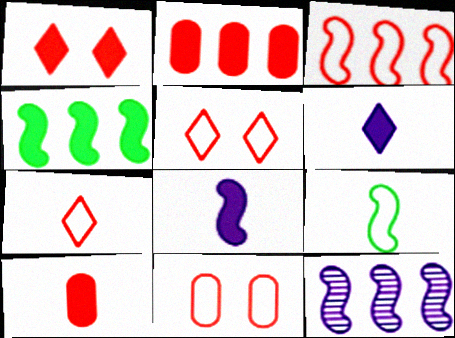[[3, 4, 12], 
[3, 7, 11]]